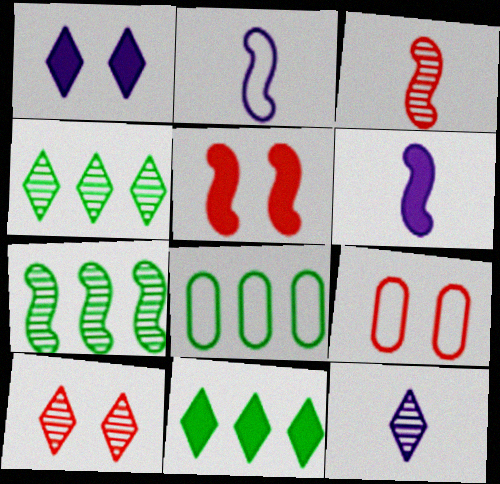[[1, 3, 8], 
[2, 5, 7], 
[4, 6, 9], 
[4, 10, 12], 
[5, 8, 12], 
[5, 9, 10], 
[6, 8, 10], 
[7, 8, 11]]